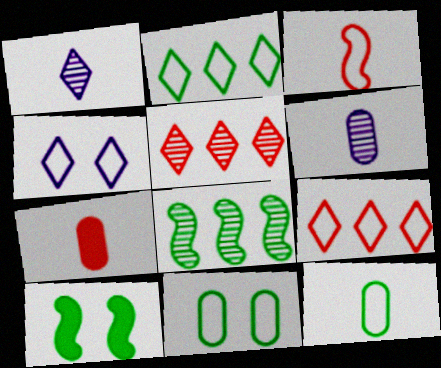[[4, 7, 8], 
[6, 7, 12], 
[6, 9, 10]]